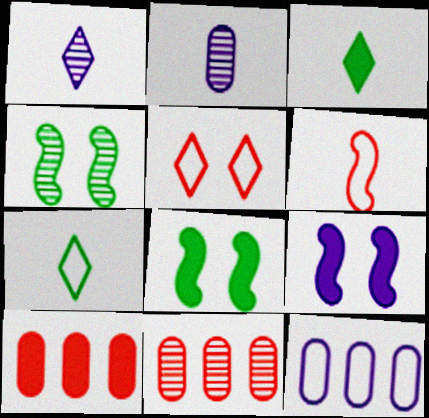[[1, 4, 11], 
[1, 9, 12], 
[2, 3, 6], 
[3, 9, 10], 
[7, 9, 11]]